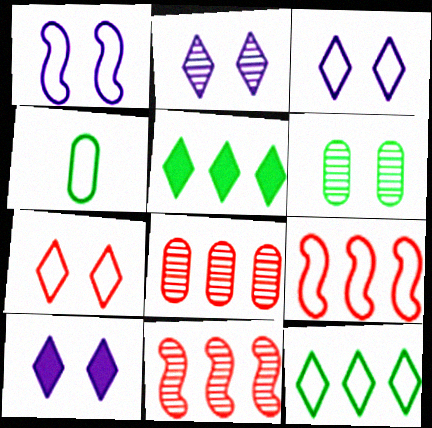[[2, 3, 10], 
[3, 4, 9], 
[4, 10, 11]]